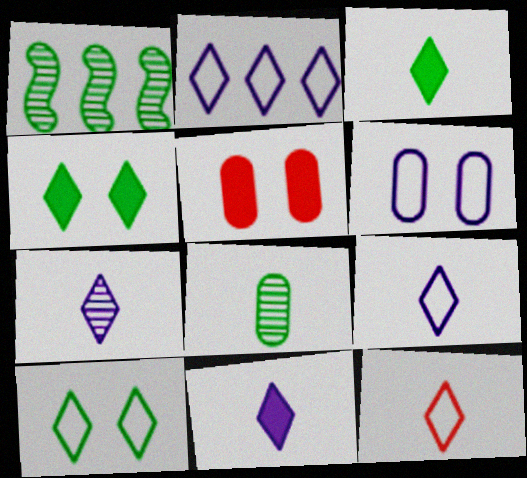[[1, 5, 9], 
[2, 10, 12], 
[3, 7, 12], 
[7, 9, 11]]